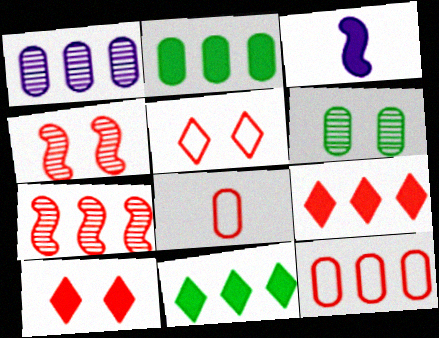[[1, 2, 12], 
[2, 3, 10], 
[4, 8, 9], 
[7, 8, 10], 
[7, 9, 12]]